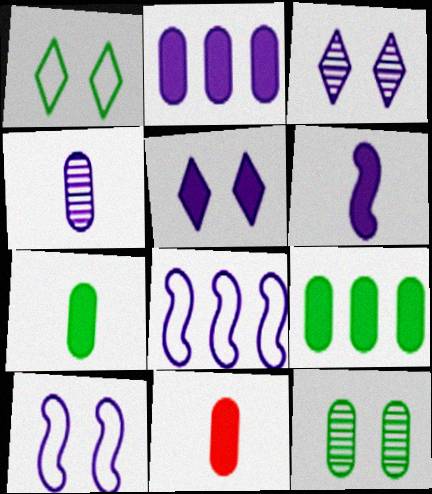[[2, 5, 6], 
[4, 5, 8]]